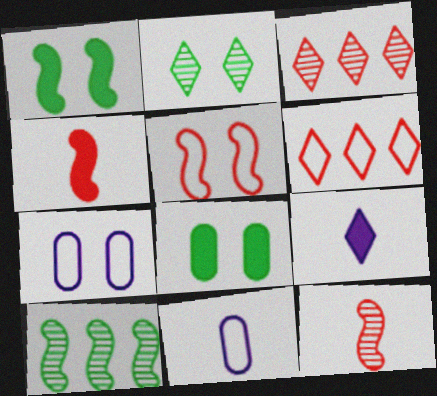[[1, 3, 11], 
[2, 6, 9]]